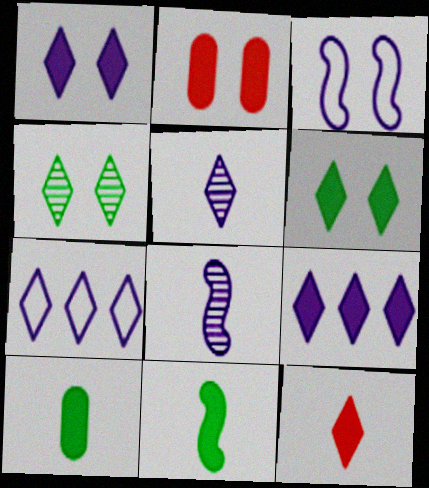[[1, 5, 7], 
[2, 3, 4], 
[2, 9, 11], 
[4, 7, 12], 
[6, 9, 12]]